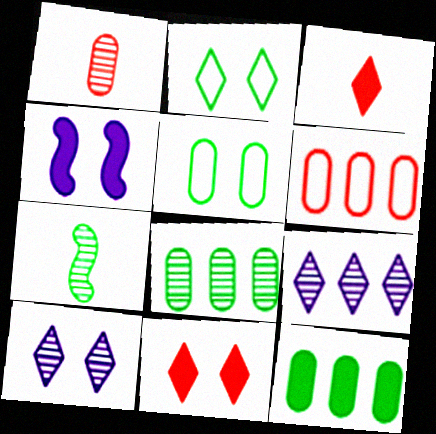[[2, 3, 9], 
[2, 7, 12], 
[2, 10, 11], 
[3, 4, 12]]